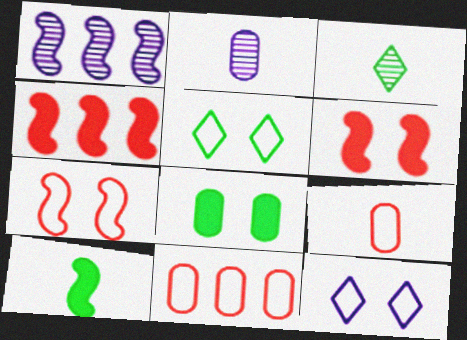[[1, 7, 10], 
[2, 4, 5], 
[2, 8, 11]]